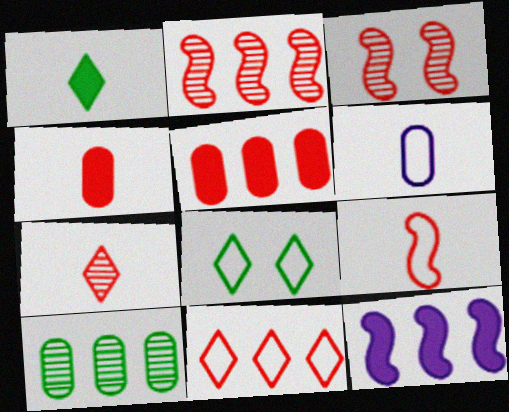[[2, 5, 11], 
[3, 4, 11], 
[4, 7, 9], 
[10, 11, 12]]